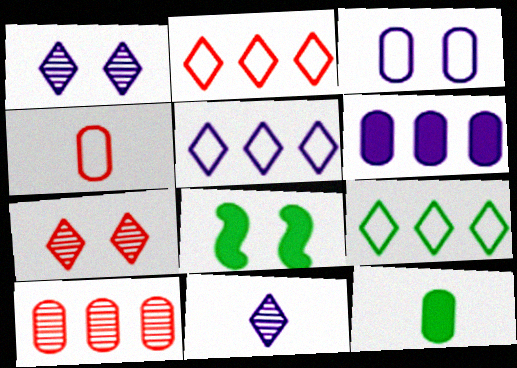[[2, 5, 9], 
[3, 7, 8], 
[3, 10, 12]]